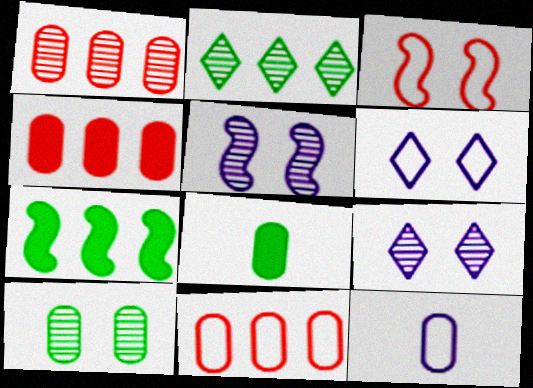[[1, 4, 11], 
[4, 10, 12]]